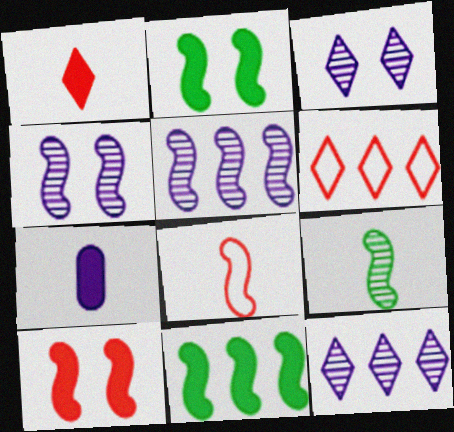[[2, 5, 8], 
[4, 8, 11]]